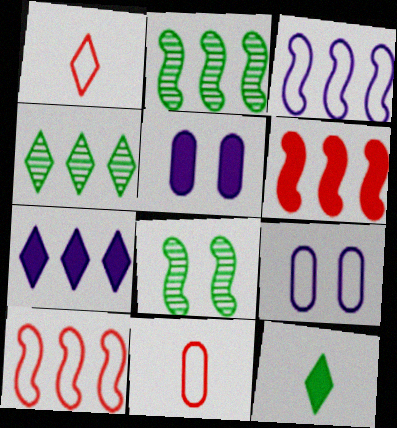[[1, 2, 5], 
[2, 3, 6], 
[5, 6, 12], 
[7, 8, 11]]